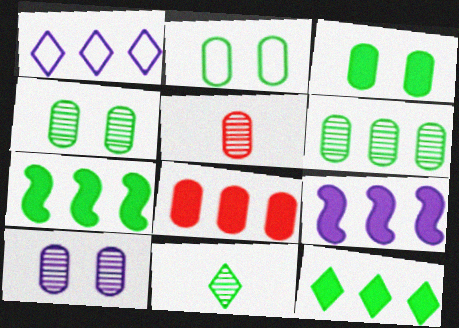[[2, 3, 4], 
[2, 7, 11], 
[5, 6, 10], 
[8, 9, 12]]